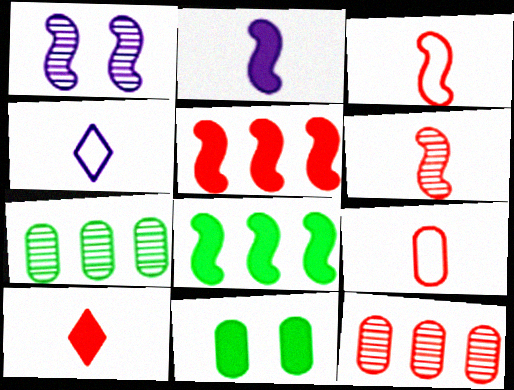[[1, 3, 8], 
[6, 9, 10]]